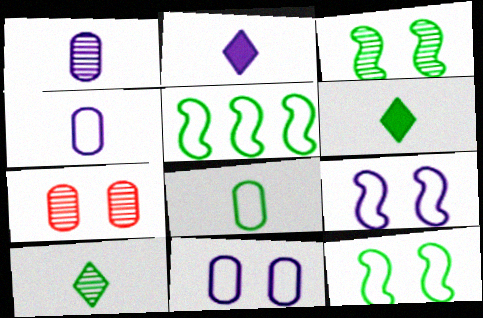[[2, 5, 7]]